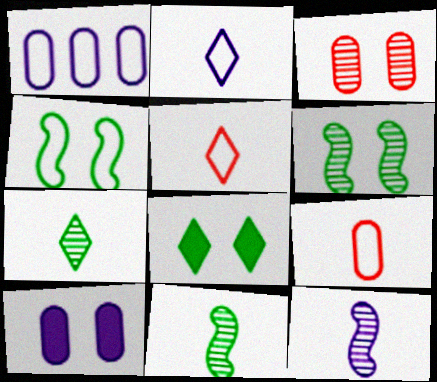[[1, 4, 5]]